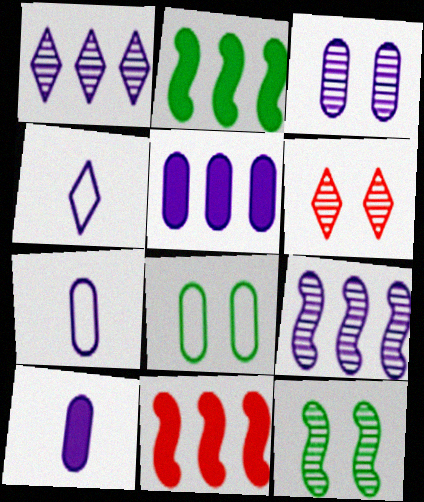[[2, 6, 7], 
[3, 5, 7], 
[3, 6, 12]]